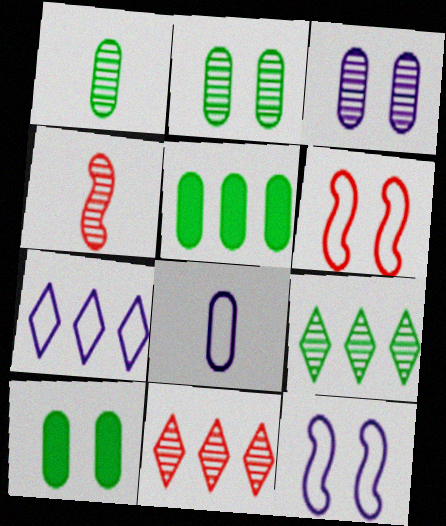[[3, 4, 9], 
[4, 7, 10], 
[7, 8, 12]]